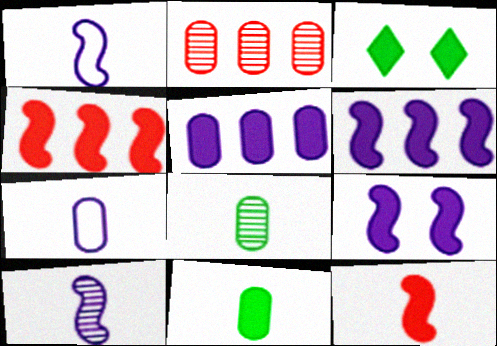[[1, 2, 3], 
[3, 5, 12]]